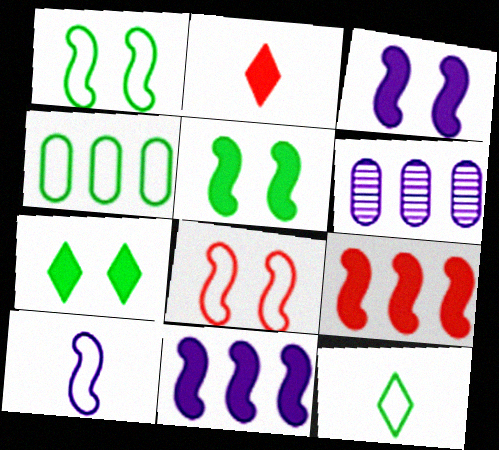[[1, 2, 6], 
[1, 4, 12]]